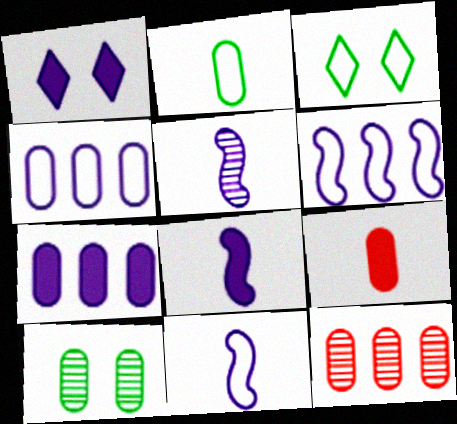[[1, 4, 5], 
[1, 7, 8], 
[3, 8, 12], 
[4, 9, 10], 
[5, 8, 11]]